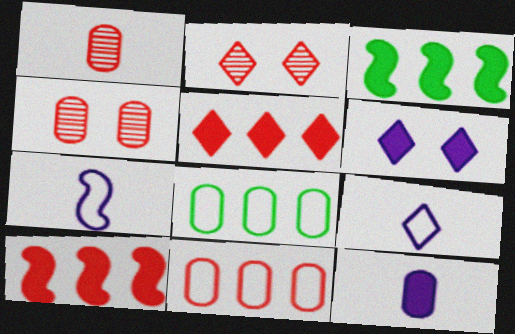[[3, 4, 9], 
[4, 8, 12]]